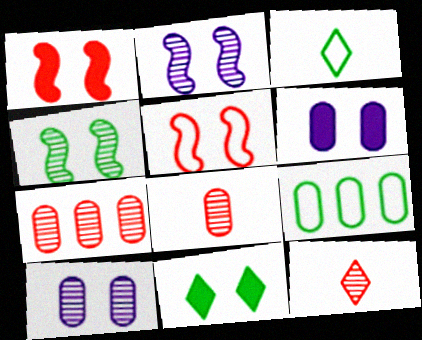[[1, 6, 11], 
[5, 10, 11], 
[6, 8, 9]]